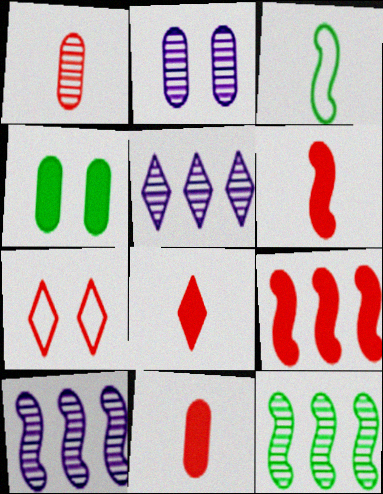[[1, 7, 9], 
[6, 8, 11]]